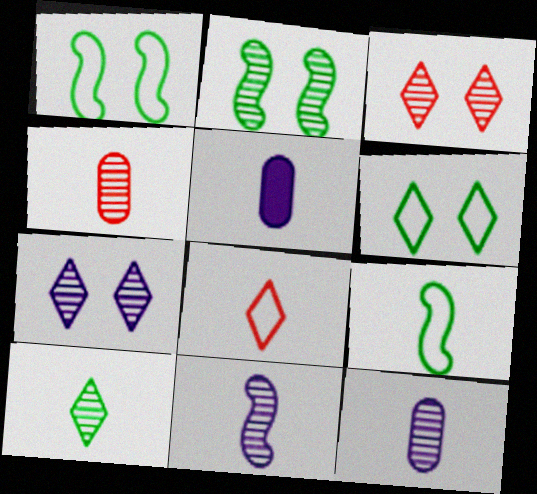[[4, 10, 11]]